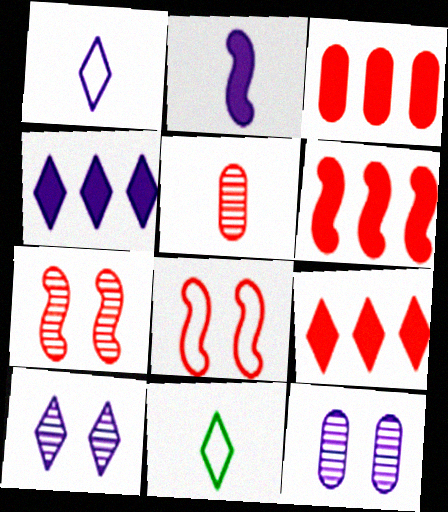[[1, 4, 10], 
[2, 5, 11], 
[3, 6, 9], 
[5, 8, 9], 
[6, 11, 12], 
[9, 10, 11]]